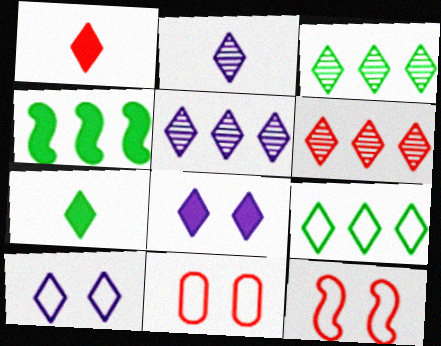[[1, 3, 10], 
[2, 4, 11], 
[3, 5, 6], 
[6, 7, 10]]